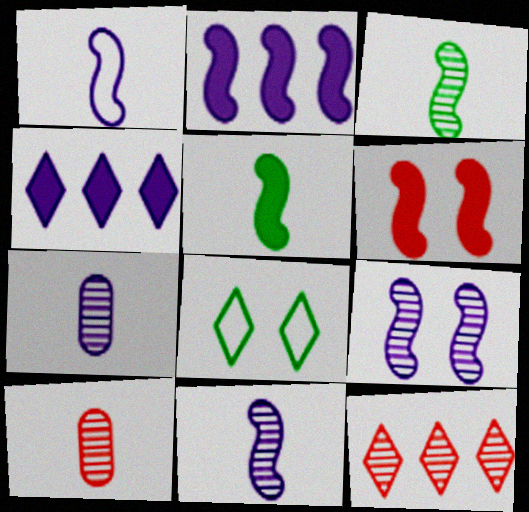[[1, 2, 9], 
[2, 5, 6], 
[2, 8, 10]]